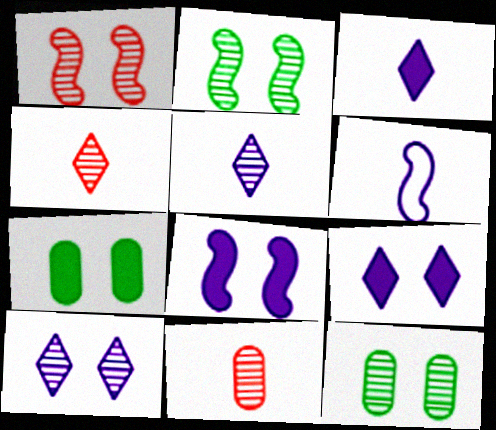[[1, 10, 12]]